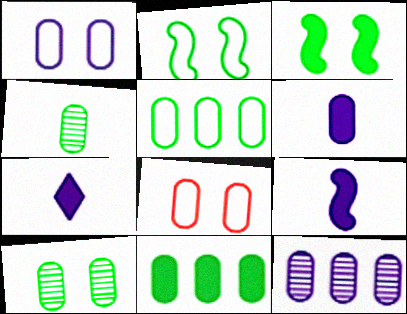[[1, 6, 12], 
[6, 7, 9]]